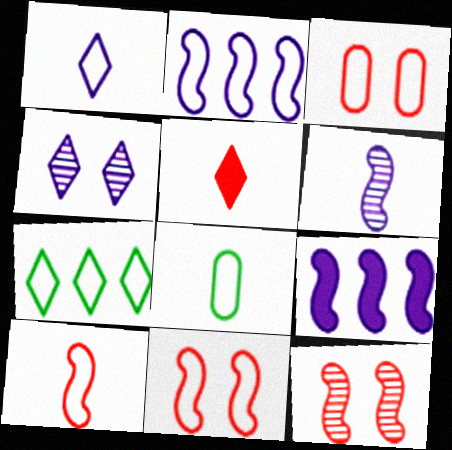[[1, 8, 10], 
[4, 5, 7], 
[5, 6, 8]]